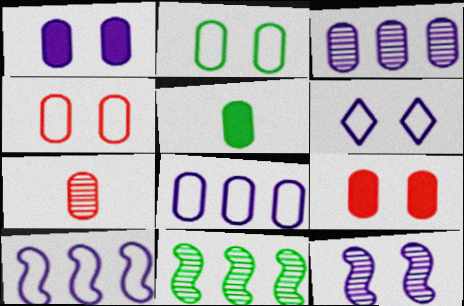[[1, 6, 12], 
[3, 4, 5]]